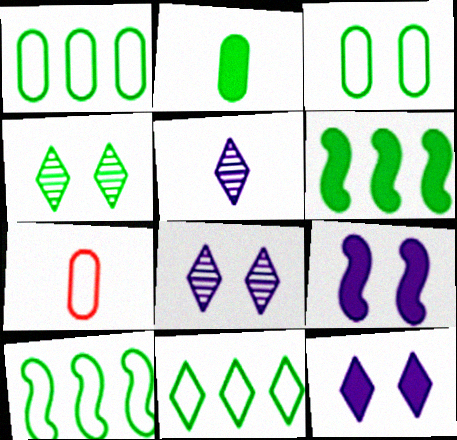[[1, 10, 11], 
[2, 4, 10], 
[6, 7, 8]]